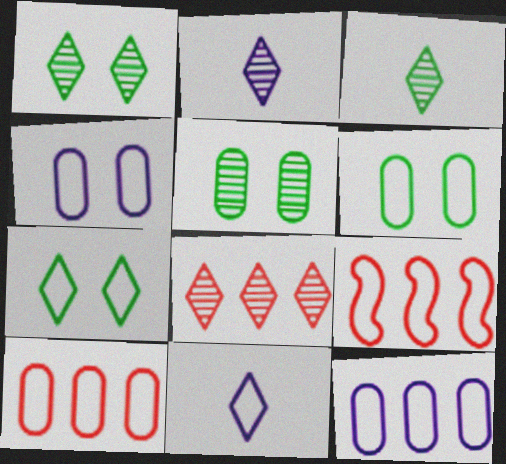[[1, 2, 8], 
[6, 9, 11]]